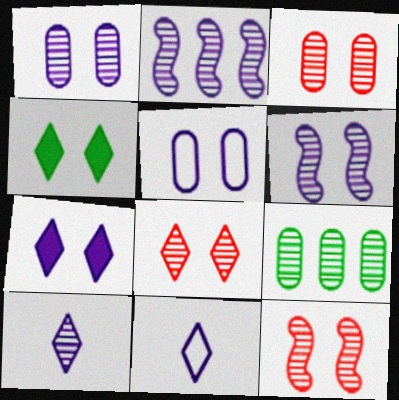[[1, 2, 10], 
[3, 8, 12], 
[4, 5, 12], 
[5, 6, 7], 
[9, 10, 12]]